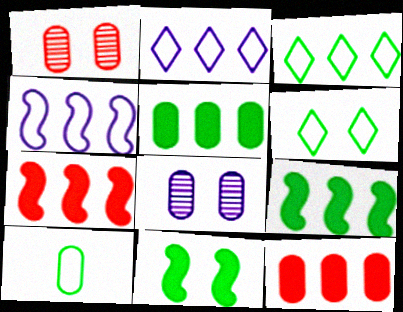[[8, 10, 12]]